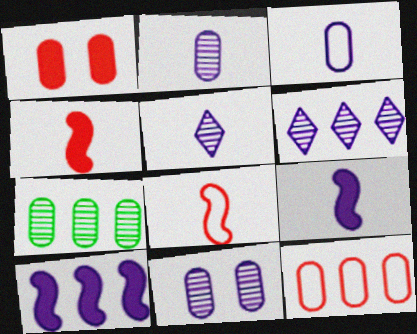[[1, 3, 7], 
[3, 5, 9]]